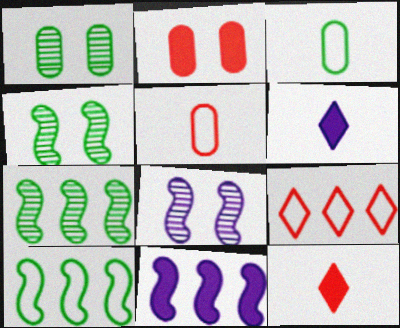[]